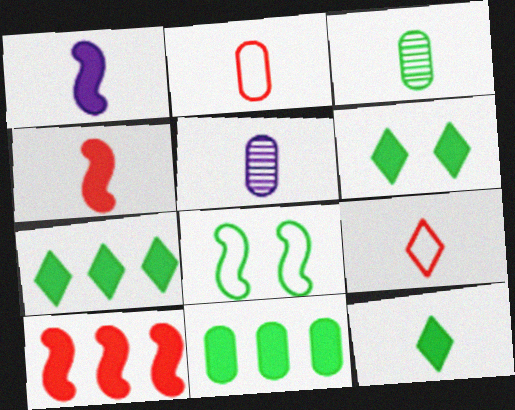[[1, 3, 9], 
[3, 7, 8], 
[6, 7, 12]]